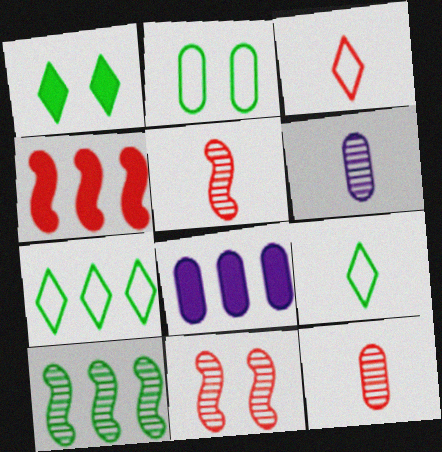[[2, 8, 12], 
[8, 9, 11]]